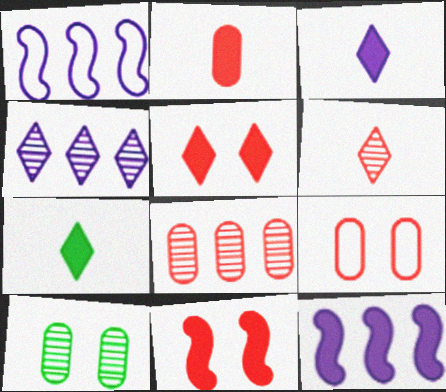[[2, 8, 9]]